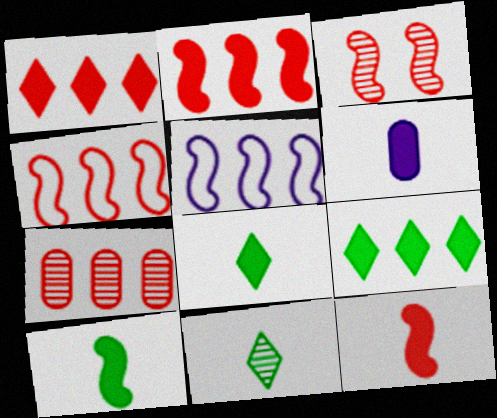[[1, 4, 7], 
[3, 4, 12], 
[3, 5, 10], 
[5, 7, 9], 
[6, 8, 12]]